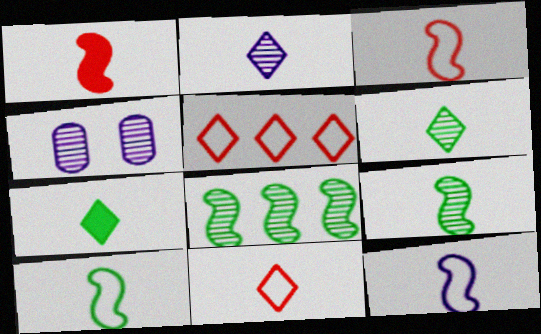[[1, 9, 12], 
[2, 7, 11], 
[3, 10, 12]]